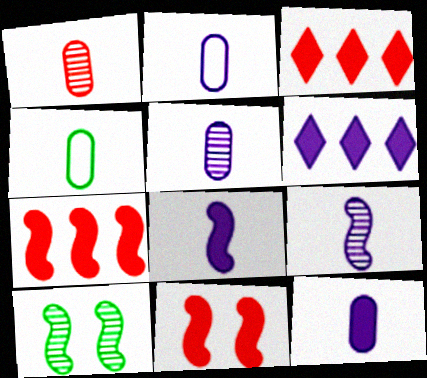[[1, 4, 12], 
[2, 3, 10], 
[2, 5, 12]]